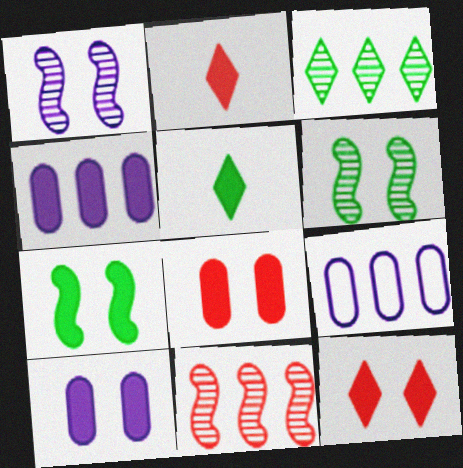[[2, 4, 7], 
[2, 6, 9], 
[7, 10, 12]]